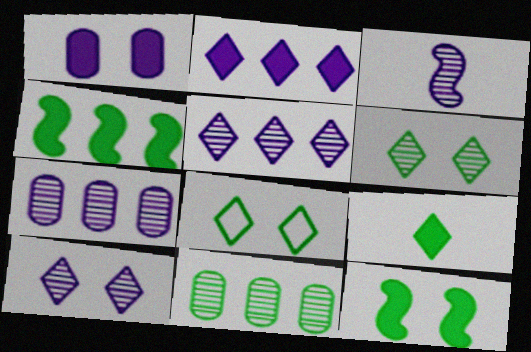[[3, 7, 10]]